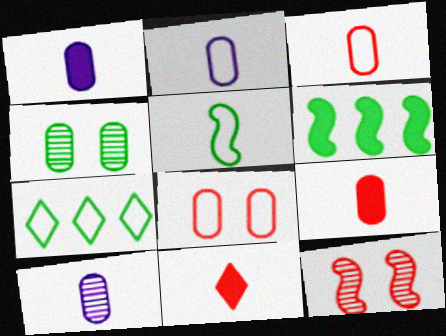[[1, 2, 10], 
[1, 7, 12], 
[5, 10, 11]]